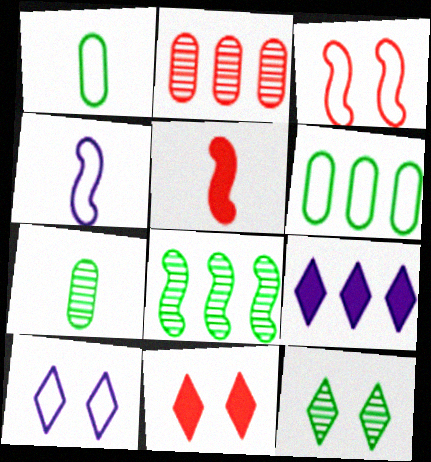[[3, 7, 9], 
[7, 8, 12], 
[10, 11, 12]]